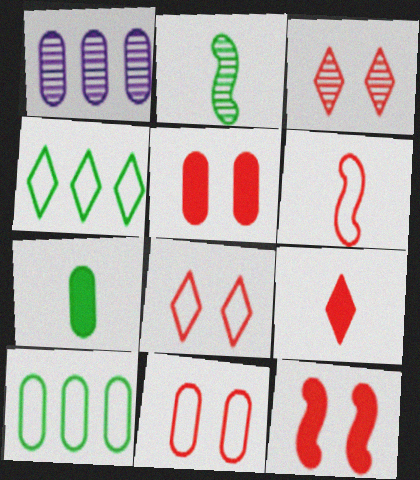[[1, 2, 3], 
[1, 7, 11], 
[3, 11, 12]]